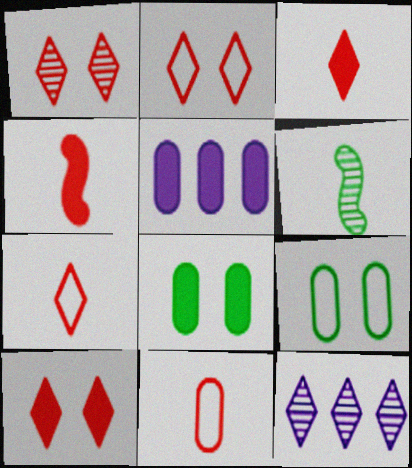[[1, 2, 10], 
[2, 5, 6], 
[4, 9, 12]]